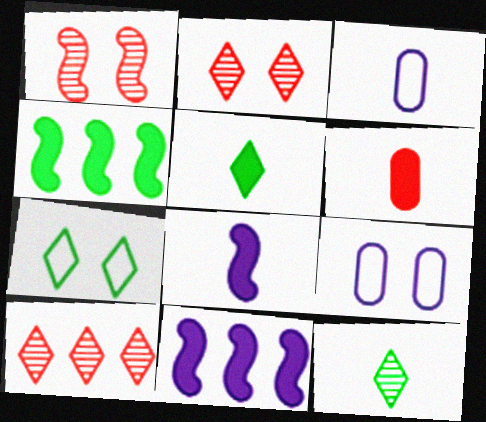[[2, 3, 4], 
[5, 6, 8]]